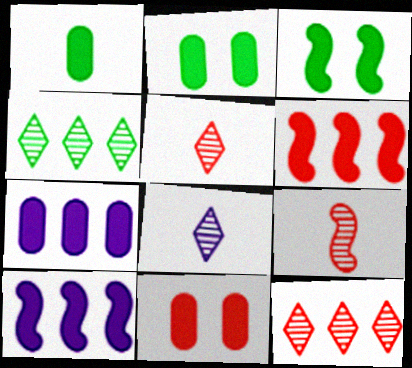[[1, 7, 11]]